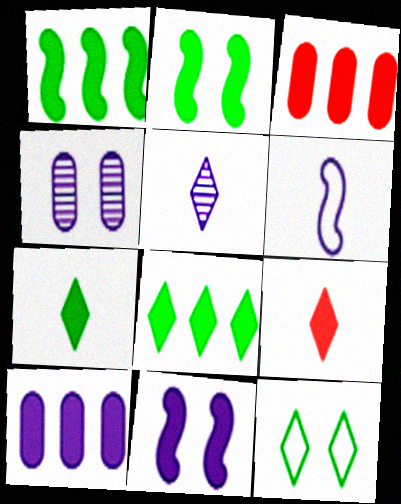[[2, 9, 10], 
[3, 7, 11]]